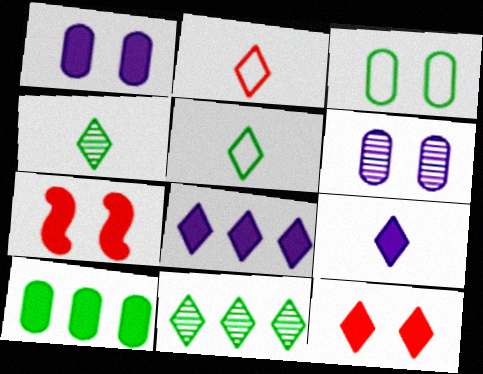[[2, 4, 9], 
[7, 9, 10]]